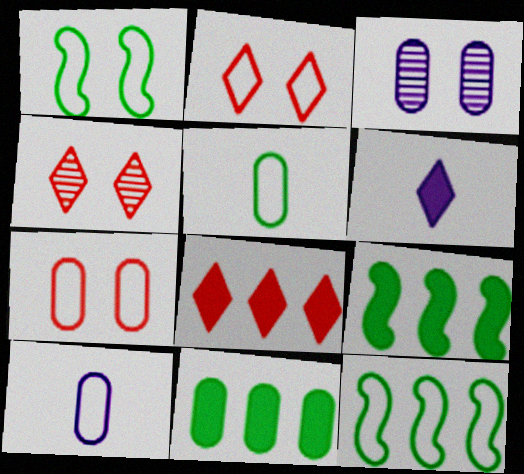[[2, 10, 12], 
[4, 9, 10]]